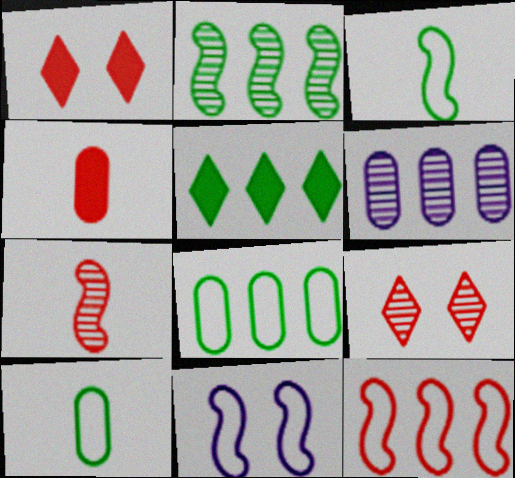[[1, 3, 6], 
[2, 5, 8], 
[3, 11, 12], 
[4, 9, 12], 
[5, 6, 12]]